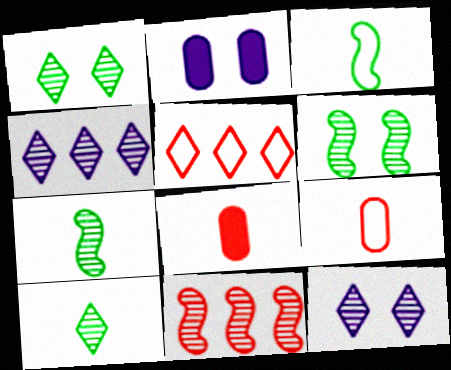[[2, 5, 7]]